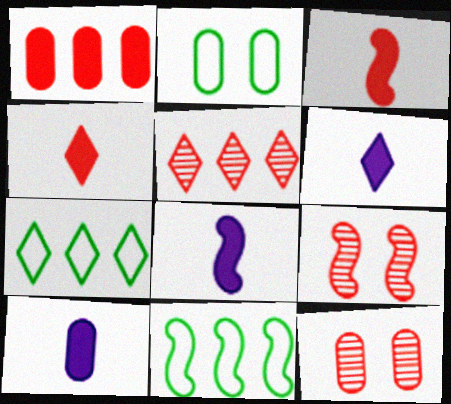[[2, 5, 8], 
[6, 8, 10], 
[6, 11, 12], 
[7, 8, 12], 
[7, 9, 10], 
[8, 9, 11]]